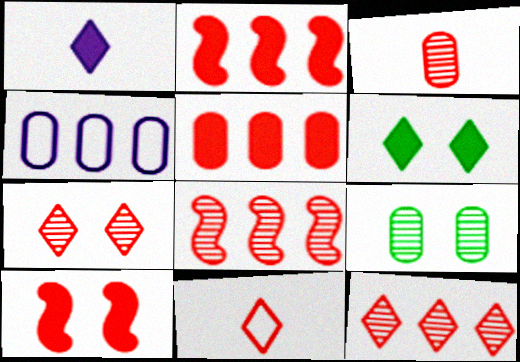[[3, 7, 8]]